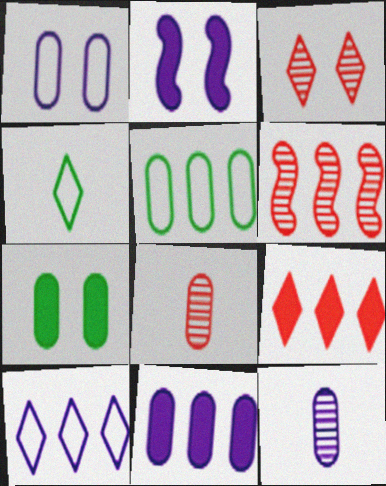[[1, 11, 12], 
[2, 10, 12], 
[3, 6, 8]]